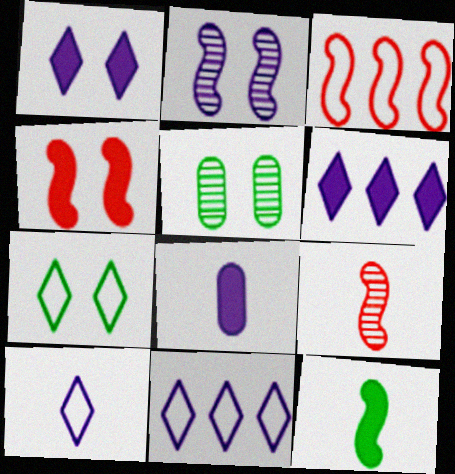[[2, 3, 12], 
[2, 8, 11], 
[3, 4, 9]]